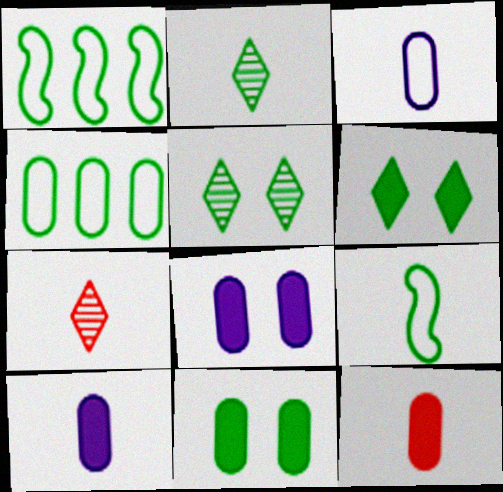[[1, 2, 11], 
[1, 7, 8], 
[7, 9, 10]]